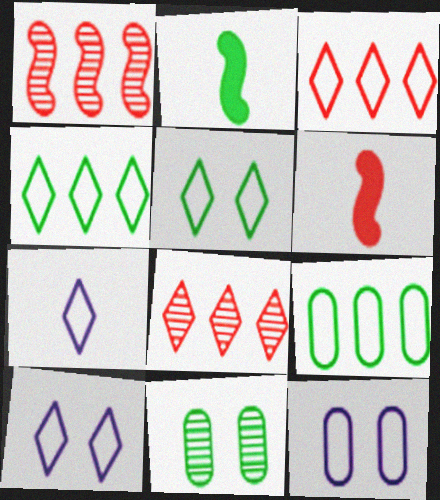[[2, 4, 11], 
[2, 8, 12], 
[3, 5, 7]]